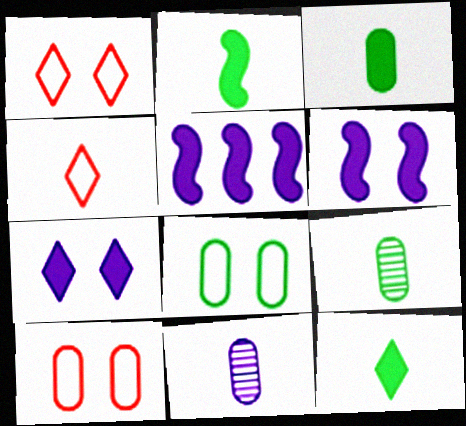[[1, 5, 9], 
[2, 3, 12], 
[2, 4, 11]]